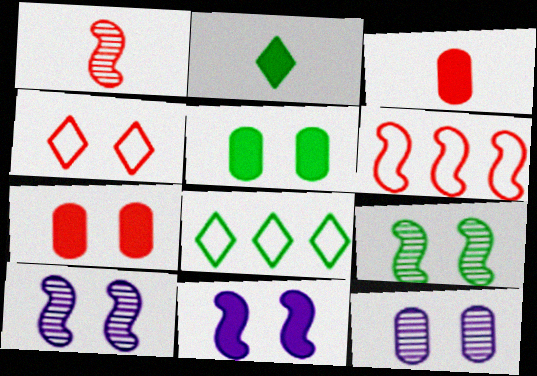[[2, 6, 12], 
[3, 8, 10], 
[4, 5, 10]]